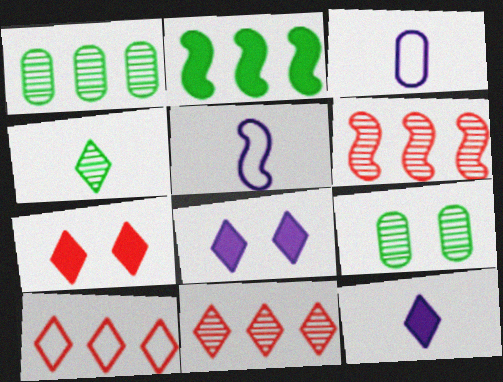[[1, 5, 7], 
[4, 8, 10]]